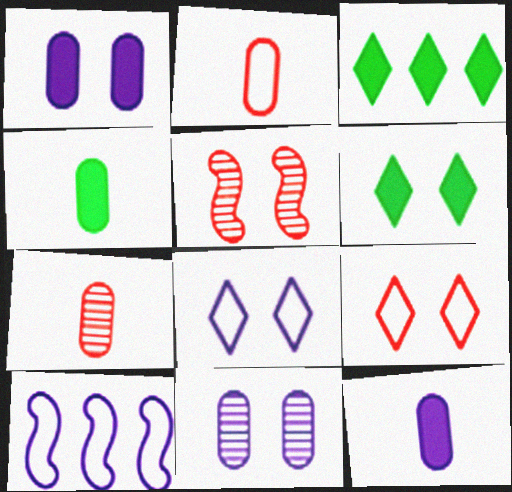[[6, 7, 10]]